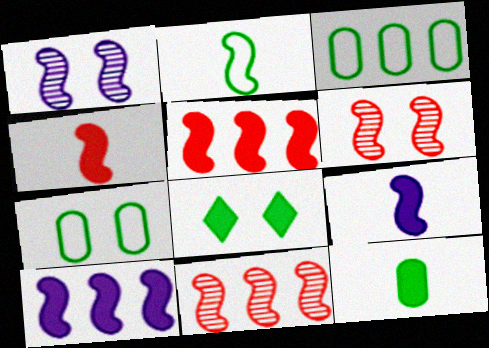[[1, 2, 5], 
[2, 6, 10]]